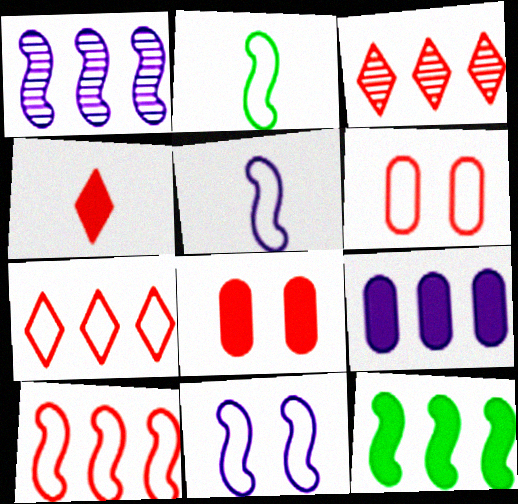[[1, 10, 12], 
[2, 10, 11]]